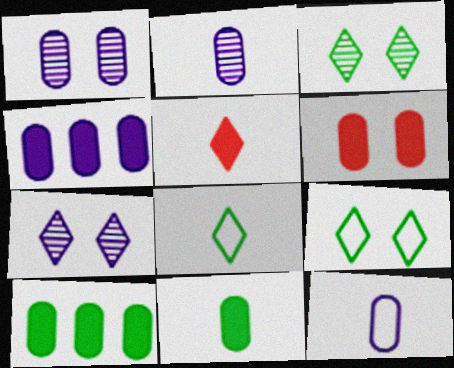[[1, 4, 12], 
[4, 6, 11]]